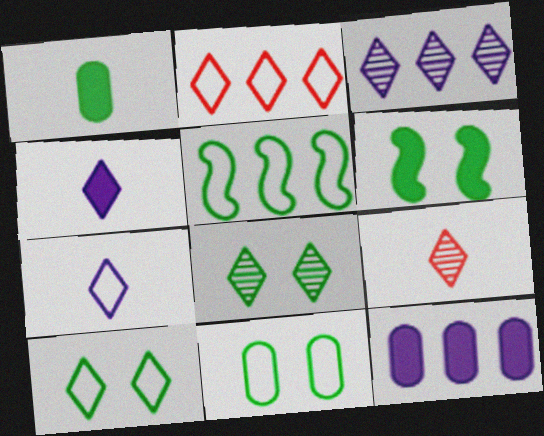[[1, 5, 8], 
[2, 4, 8], 
[2, 7, 10], 
[3, 8, 9], 
[6, 8, 11]]